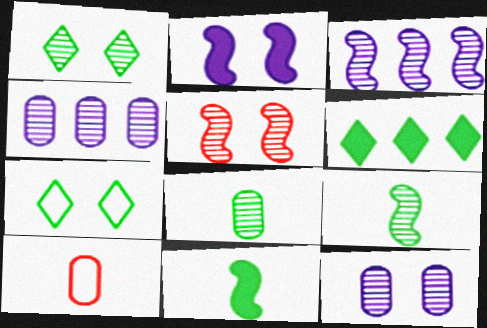[[1, 5, 12], 
[3, 5, 9]]